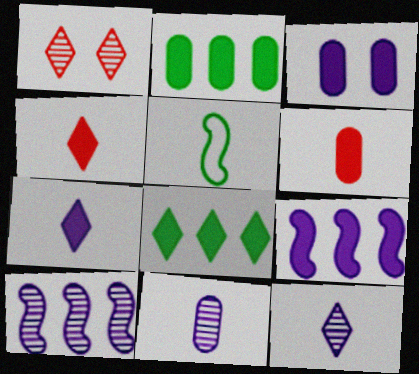[[2, 3, 6], 
[3, 7, 9], 
[4, 5, 11], 
[5, 6, 12]]